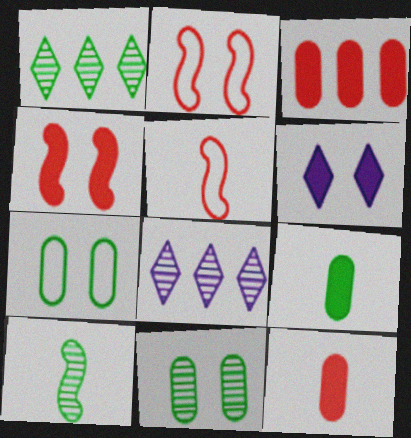[[1, 10, 11], 
[2, 6, 11], 
[2, 8, 9]]